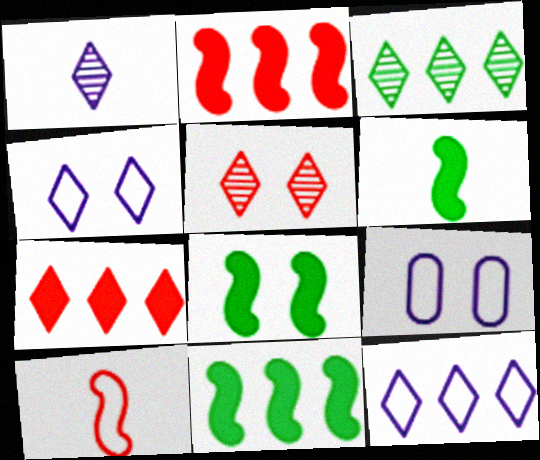[[1, 3, 5], 
[3, 7, 12], 
[5, 8, 9], 
[6, 8, 11]]